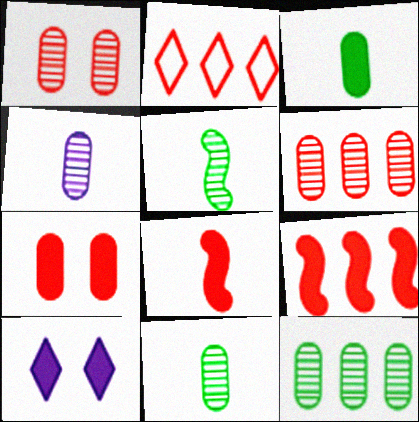[[1, 2, 8], 
[1, 4, 12], 
[2, 6, 9], 
[3, 9, 10]]